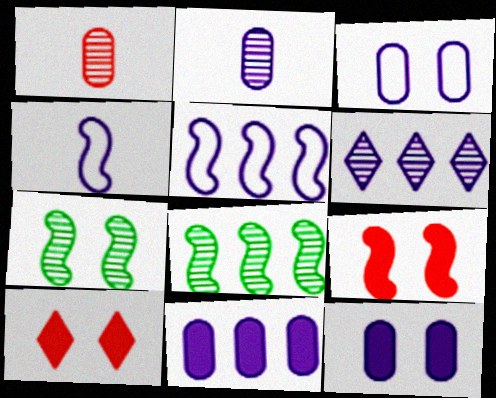[[1, 6, 7], 
[2, 3, 11], 
[3, 7, 10], 
[4, 6, 12], 
[4, 8, 9], 
[5, 6, 11]]